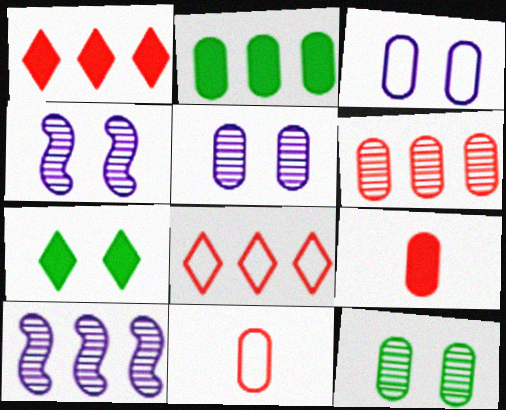[[2, 5, 11], 
[2, 8, 10], 
[7, 10, 11]]